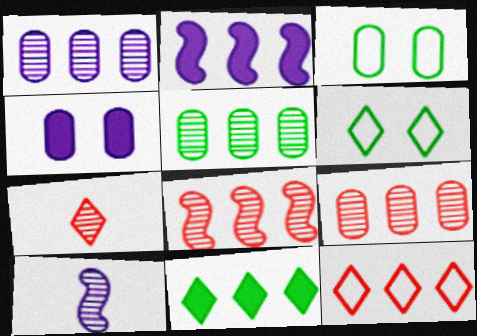[[1, 5, 9], 
[2, 3, 7], 
[2, 5, 12]]